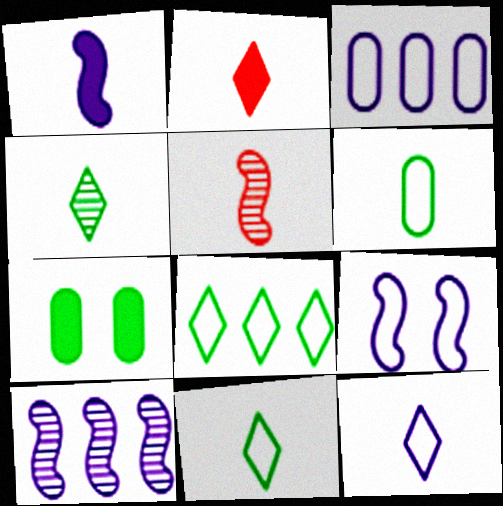[[1, 9, 10], 
[2, 4, 12], 
[3, 9, 12]]